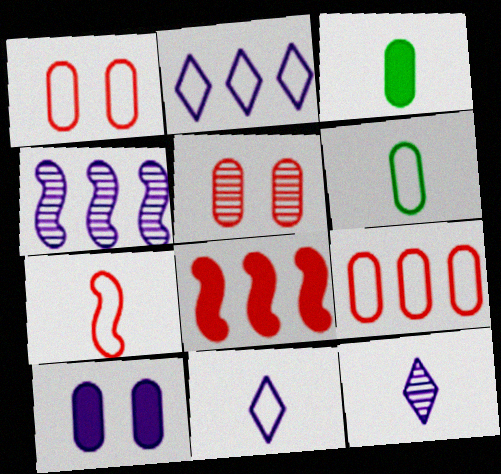[[3, 7, 12], 
[4, 10, 11], 
[6, 7, 11]]